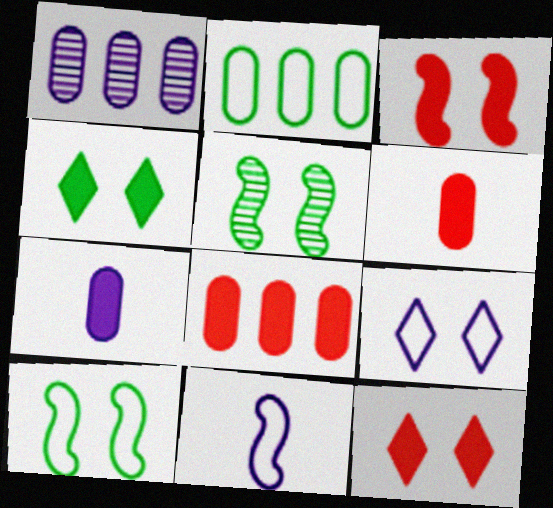[[1, 2, 8]]